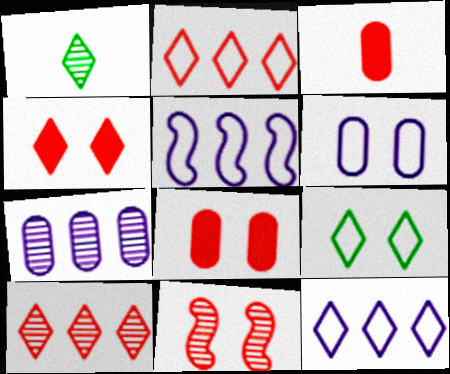[[1, 4, 12], 
[1, 5, 8], 
[1, 7, 11], 
[2, 3, 11]]